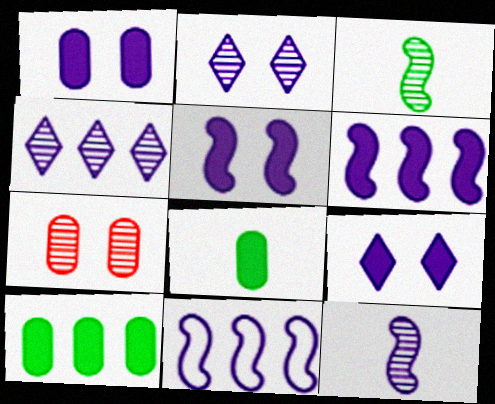[[1, 5, 9], 
[3, 4, 7], 
[5, 11, 12]]